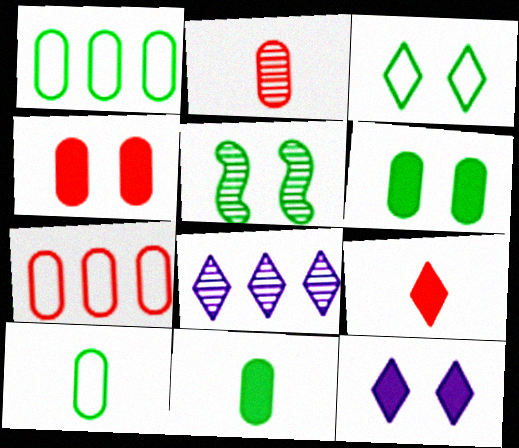[[2, 4, 7], 
[2, 5, 8], 
[3, 5, 6], 
[3, 8, 9]]